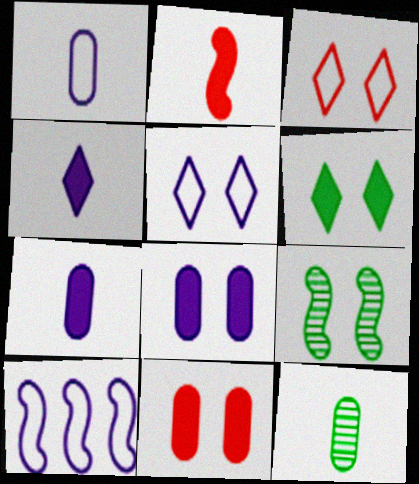[[1, 5, 10], 
[2, 9, 10], 
[3, 8, 9], 
[5, 9, 11]]